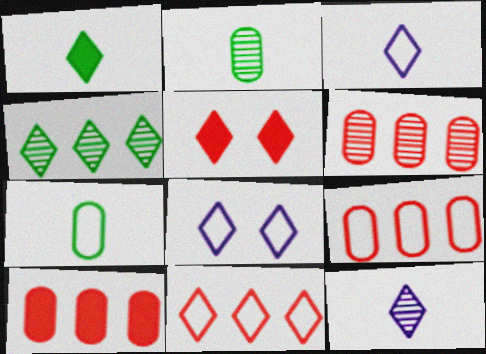[[3, 4, 5], 
[6, 9, 10]]